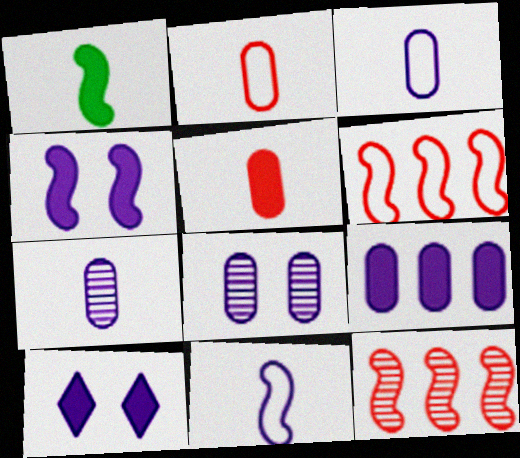[[3, 8, 9]]